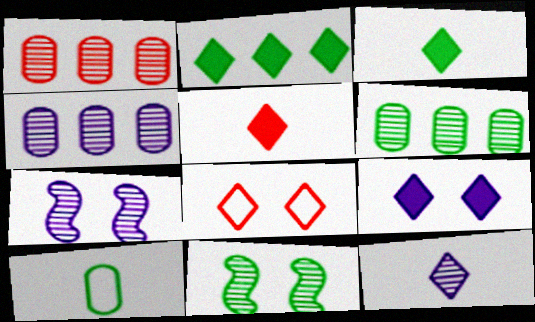[[1, 4, 6], 
[1, 11, 12], 
[2, 5, 9], 
[2, 8, 12], 
[2, 10, 11], 
[4, 7, 12]]